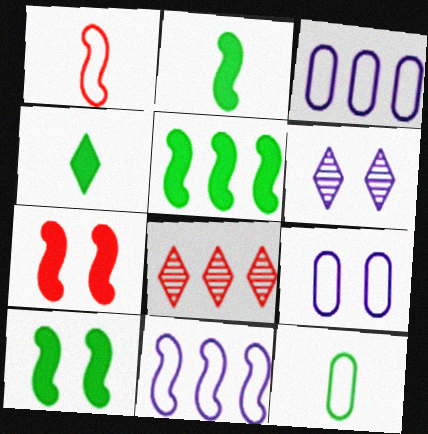[[2, 5, 10], 
[2, 8, 9], 
[3, 5, 8]]